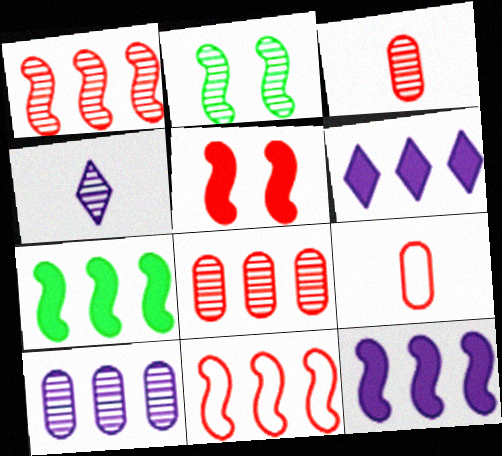[[2, 4, 8], 
[2, 6, 9]]